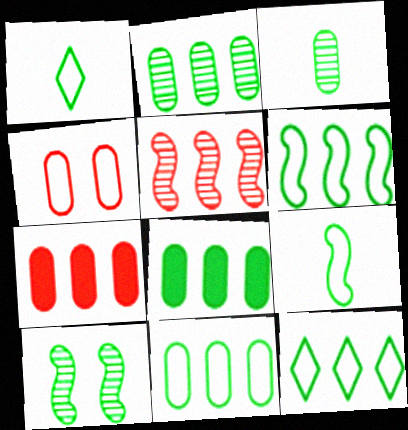[[1, 8, 10], 
[2, 8, 11], 
[6, 11, 12]]